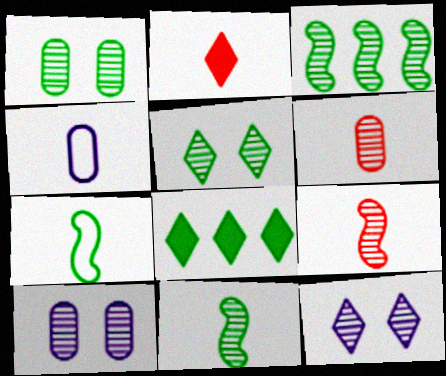[[1, 7, 8], 
[2, 4, 11], 
[3, 6, 12]]